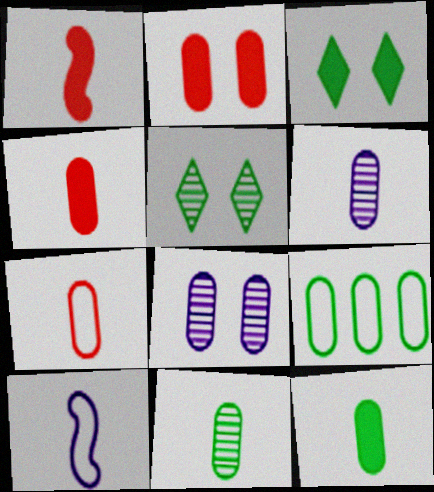[[2, 6, 9], 
[4, 8, 9], 
[6, 7, 12]]